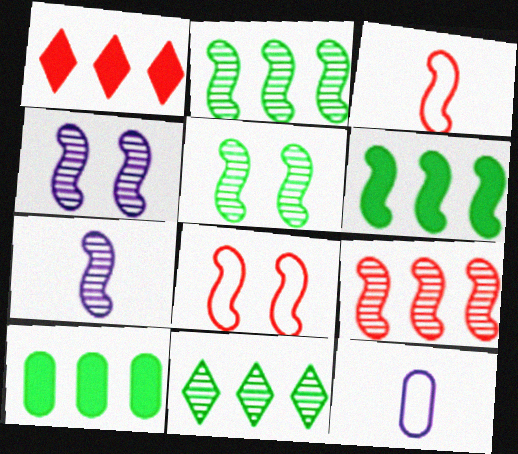[[1, 5, 12], 
[3, 4, 6], 
[5, 7, 9], 
[6, 7, 8]]